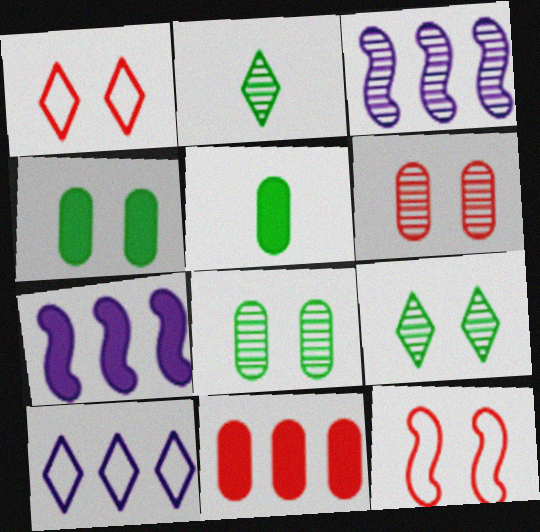[[1, 3, 5], 
[2, 3, 6]]